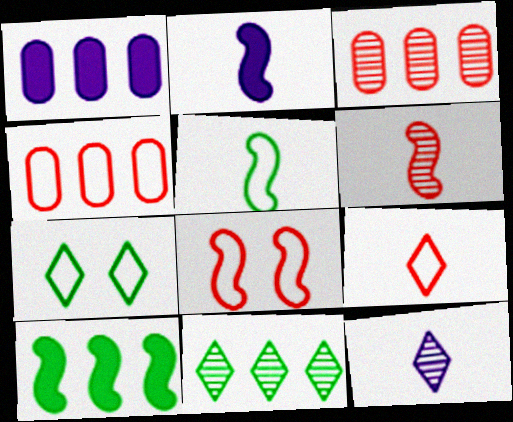[[1, 6, 7], 
[2, 3, 7], 
[2, 5, 6], 
[4, 8, 9]]